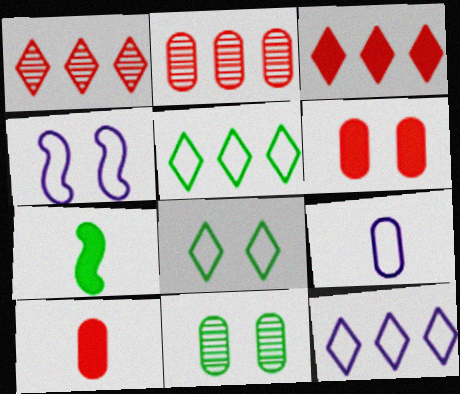[[4, 9, 12], 
[5, 7, 11]]